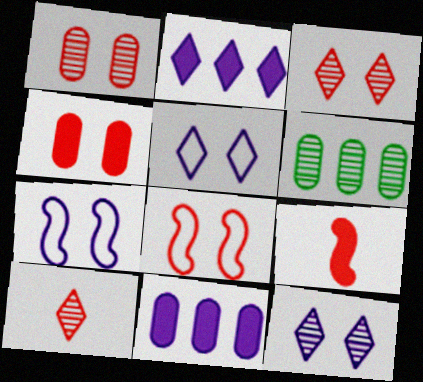[[3, 4, 8], 
[5, 6, 9]]